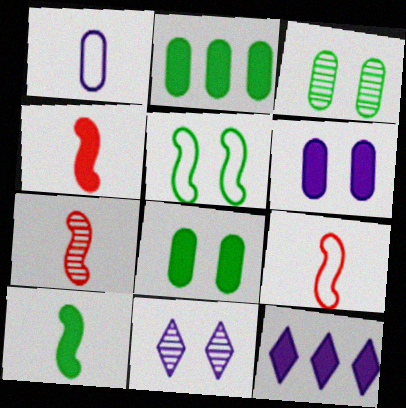[[2, 9, 11], 
[3, 9, 12], 
[4, 7, 9], 
[4, 8, 12]]